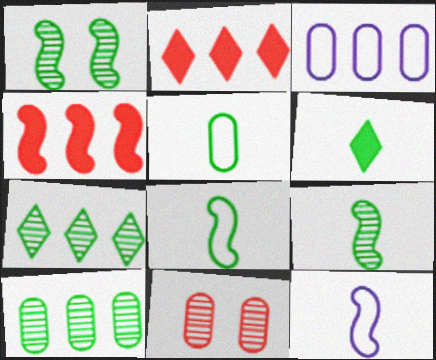[[1, 4, 12], 
[3, 4, 7], 
[5, 6, 9]]